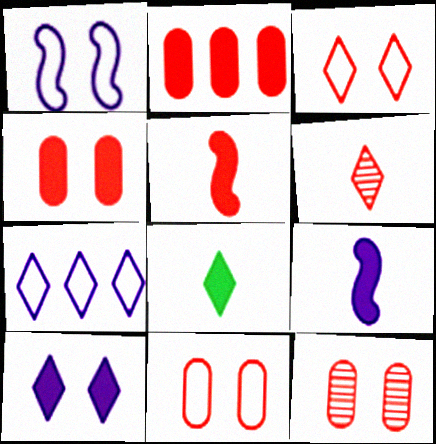[[4, 11, 12]]